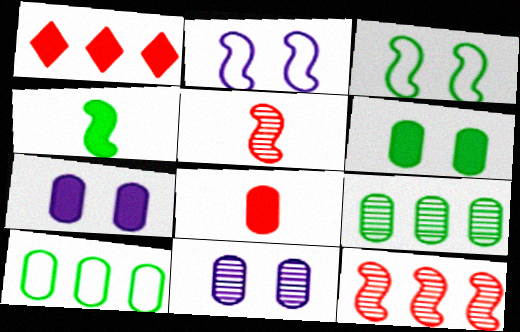[[1, 4, 7], 
[2, 4, 12], 
[8, 10, 11]]